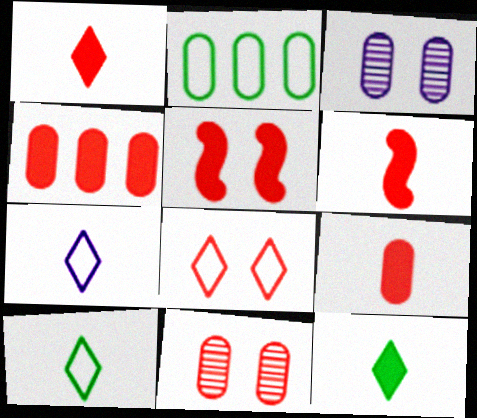[[1, 4, 5], 
[1, 6, 9], 
[2, 3, 9], 
[5, 8, 11]]